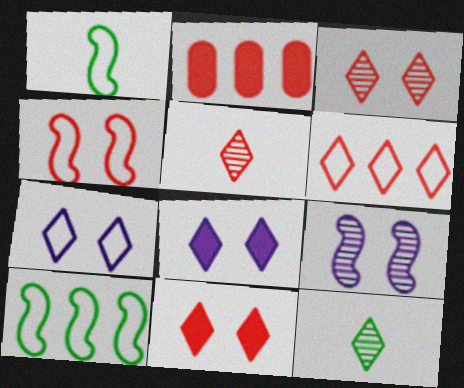[[2, 4, 5], 
[5, 6, 11], 
[6, 8, 12]]